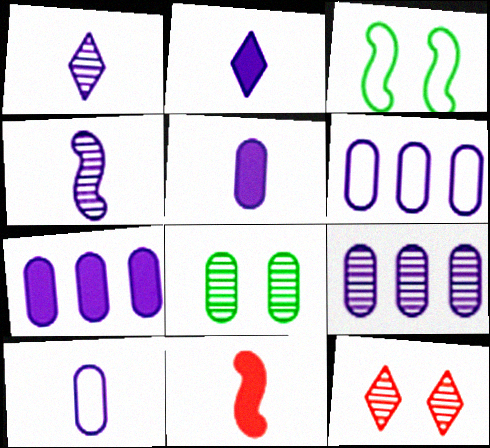[[2, 4, 10], 
[6, 7, 9]]